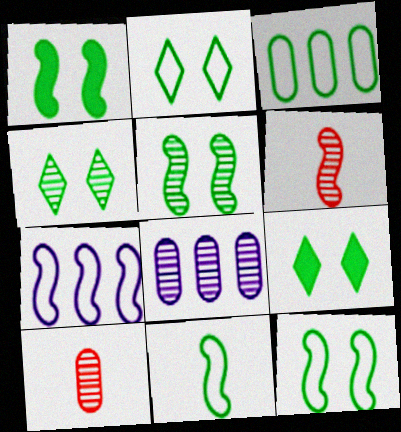[[1, 5, 12], 
[1, 6, 7], 
[2, 3, 11], 
[2, 4, 9], 
[4, 6, 8], 
[7, 9, 10]]